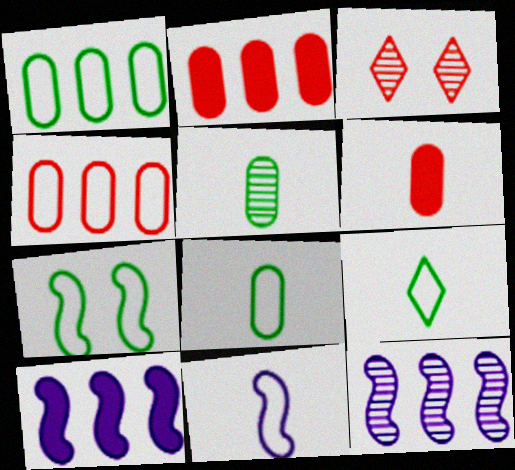[[1, 7, 9], 
[3, 5, 12], 
[3, 8, 10]]